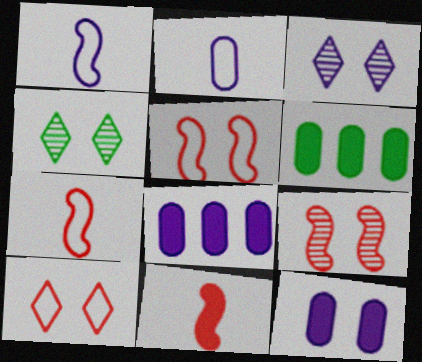[[1, 3, 8], 
[3, 6, 7], 
[4, 5, 12], 
[4, 7, 8]]